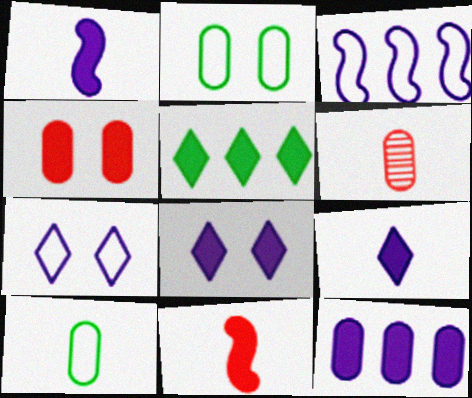[[1, 4, 5], 
[1, 8, 12], 
[2, 6, 12]]